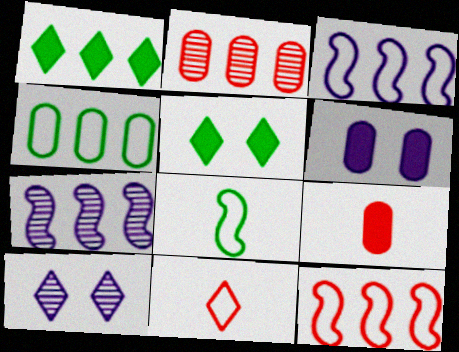[[1, 2, 3], 
[1, 10, 11]]